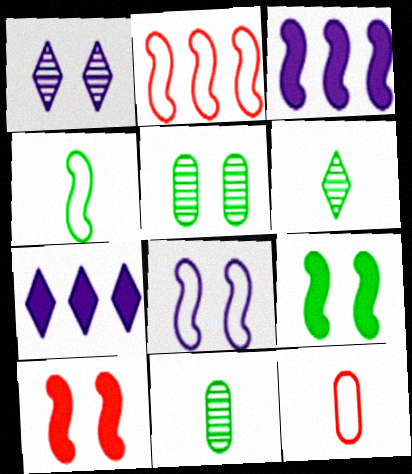[[2, 4, 8]]